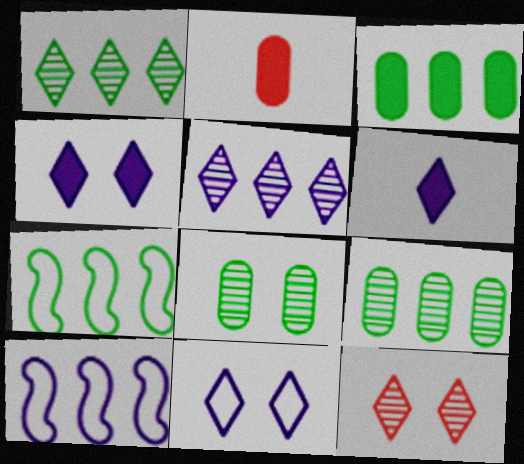[[1, 3, 7], 
[5, 6, 11]]